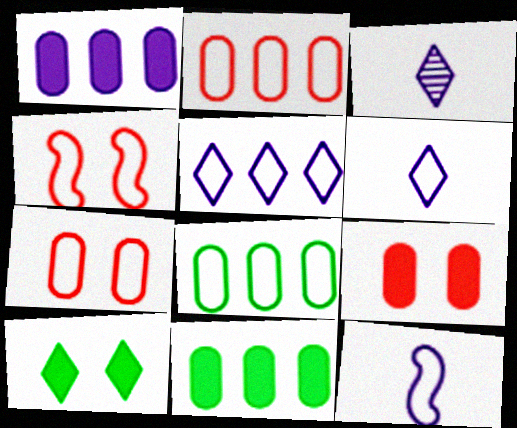[[3, 4, 11], 
[4, 6, 8]]